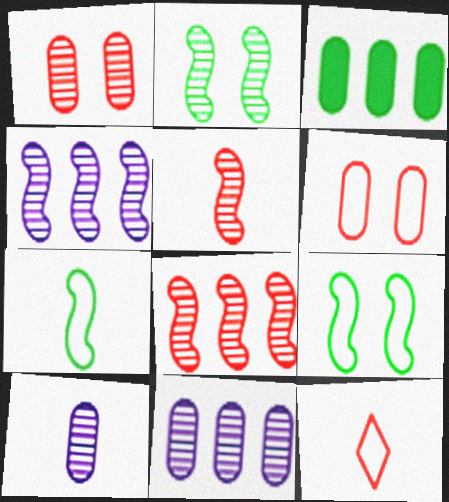[[2, 4, 5], 
[3, 6, 10]]